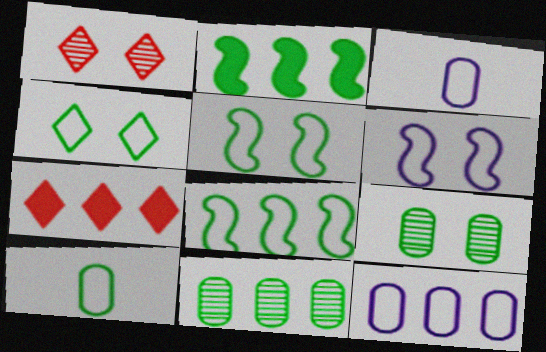[[1, 2, 3], 
[4, 8, 10]]